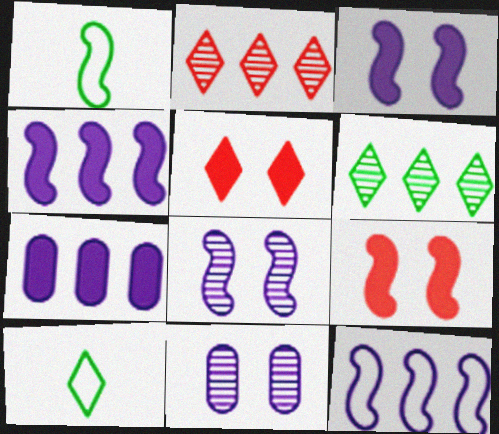[]